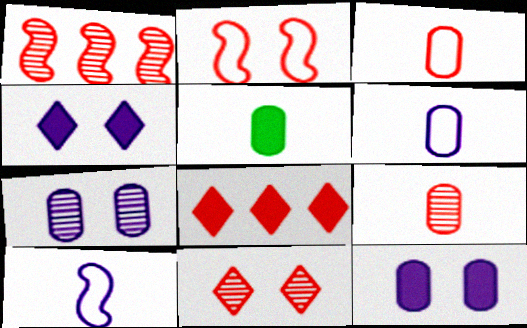[[1, 9, 11], 
[2, 8, 9], 
[5, 6, 9]]